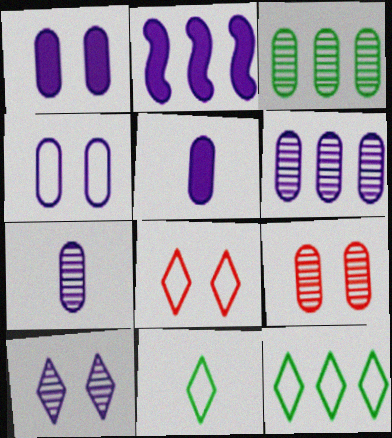[[2, 9, 11], 
[3, 7, 9], 
[4, 5, 6]]